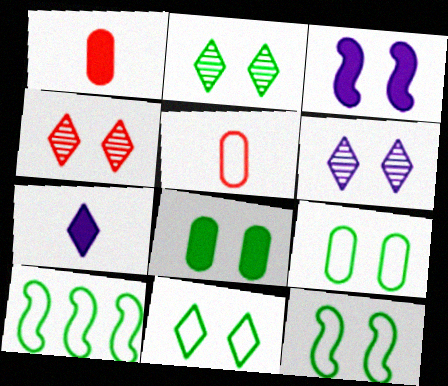[[1, 6, 10], 
[2, 4, 6], 
[2, 8, 12], 
[3, 4, 9], 
[9, 11, 12]]